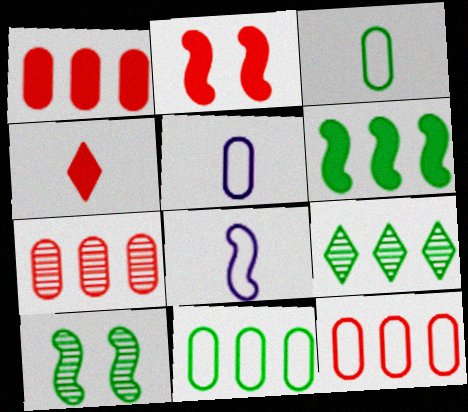[[1, 2, 4], 
[1, 7, 12], 
[2, 5, 9], 
[6, 9, 11]]